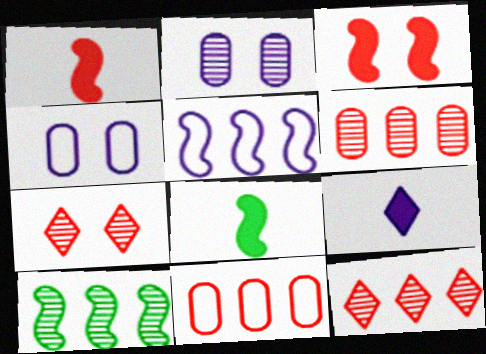[[1, 7, 11], 
[2, 5, 9], 
[4, 8, 12]]